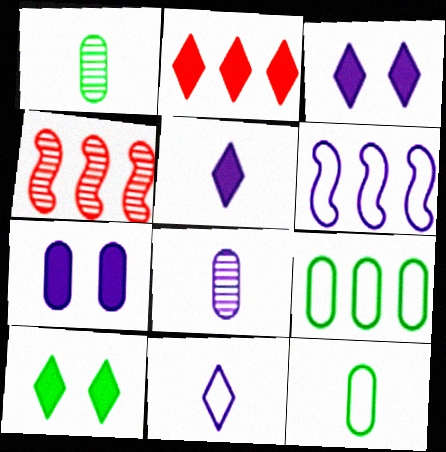[[2, 5, 10], 
[3, 4, 12], 
[3, 6, 8]]